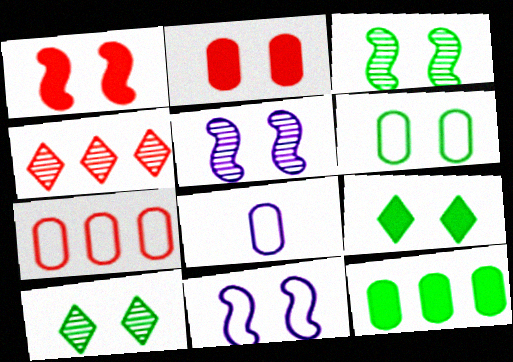[[1, 3, 11], 
[2, 10, 11], 
[3, 6, 9], 
[6, 7, 8]]